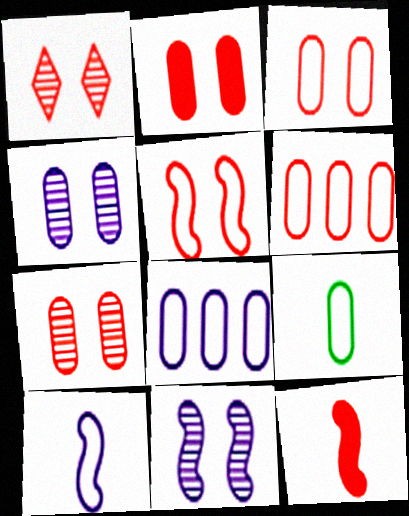[[1, 2, 5], 
[1, 6, 12], 
[2, 3, 7], 
[3, 8, 9]]